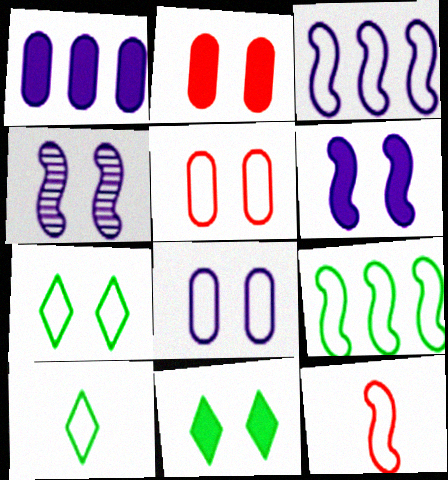[[2, 4, 7], 
[2, 6, 11], 
[3, 5, 10], 
[4, 5, 11]]